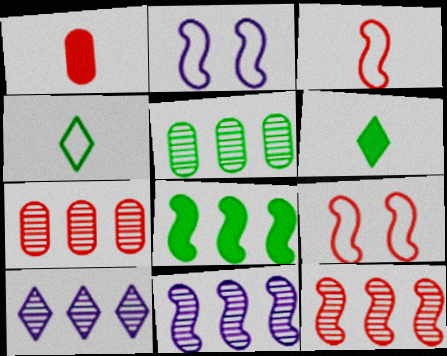[[2, 6, 7], 
[5, 10, 12]]